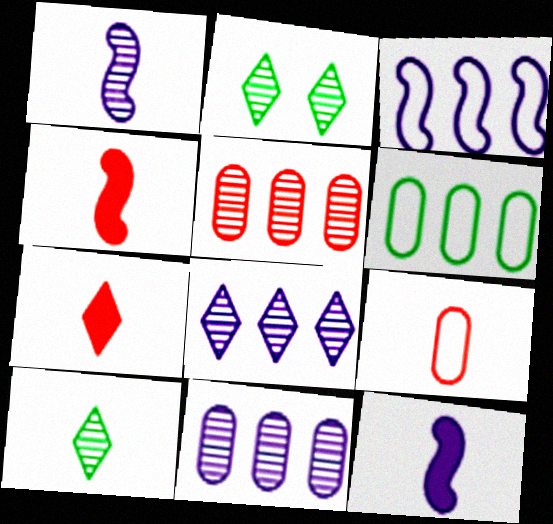[[1, 2, 5], 
[9, 10, 12]]